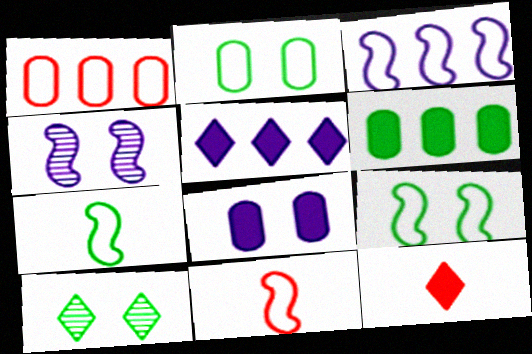[[3, 9, 11], 
[6, 7, 10]]